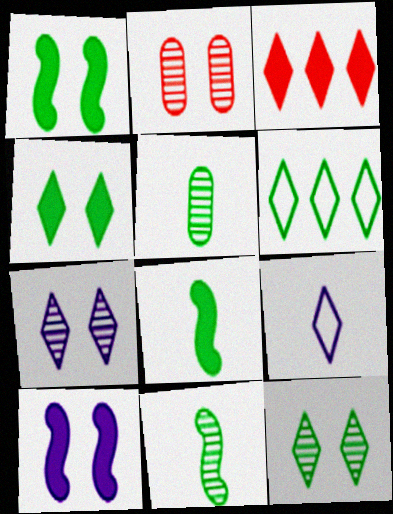[[1, 5, 6], 
[3, 9, 12]]